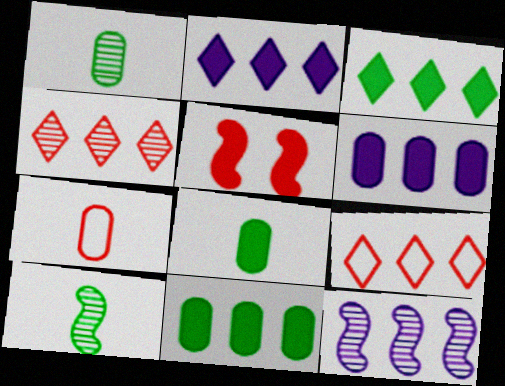[[2, 5, 8], 
[4, 5, 7], 
[9, 11, 12]]